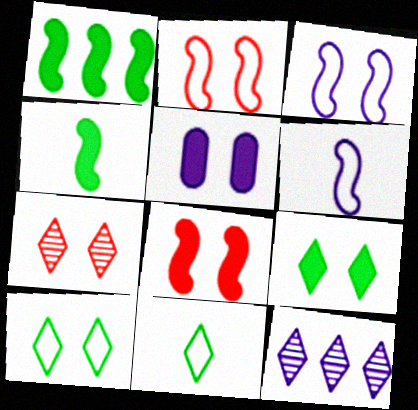[[5, 6, 12], 
[5, 8, 9]]